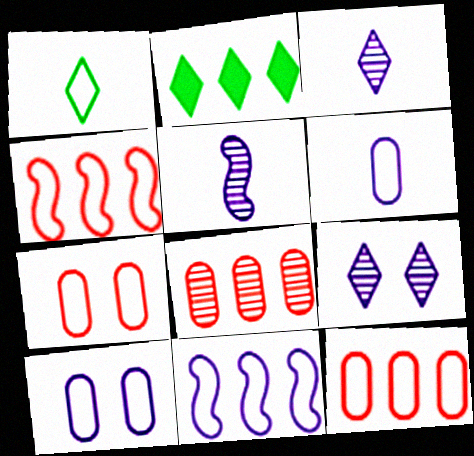[[1, 4, 10], 
[1, 7, 11], 
[2, 5, 7], 
[2, 8, 11]]